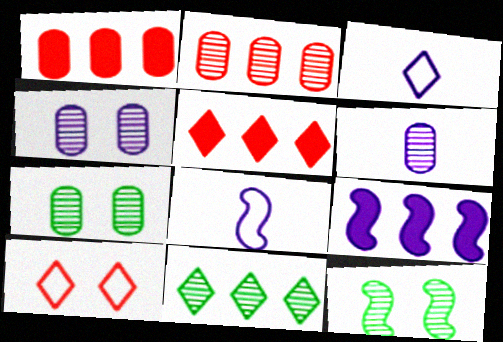[[1, 3, 12], 
[2, 6, 7], 
[3, 4, 9], 
[5, 7, 8]]